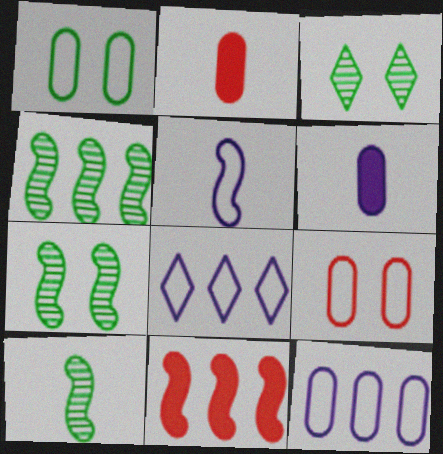[[2, 7, 8], 
[4, 7, 10], 
[5, 7, 11]]